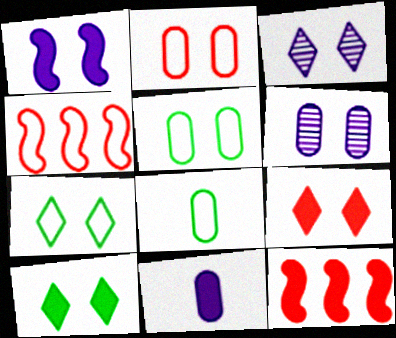[[3, 7, 9], 
[3, 8, 12], 
[10, 11, 12]]